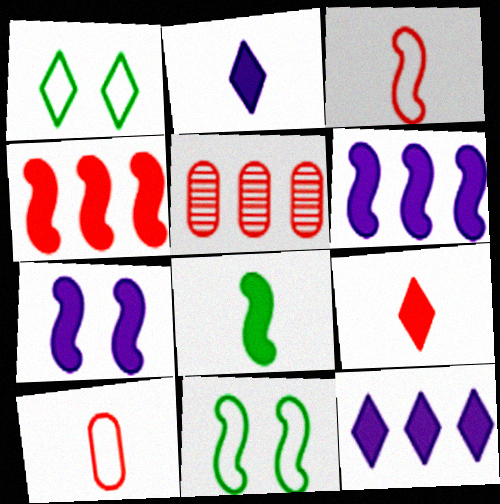[[2, 5, 11], 
[4, 7, 8]]